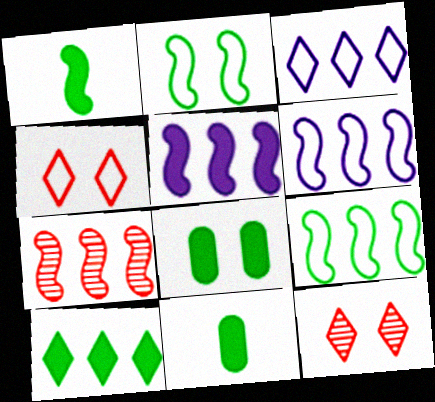[[1, 8, 10], 
[5, 7, 9], 
[6, 11, 12]]